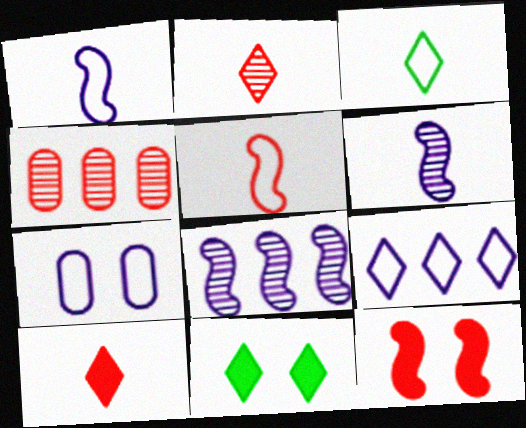[[1, 4, 11], 
[1, 7, 9], 
[2, 9, 11]]